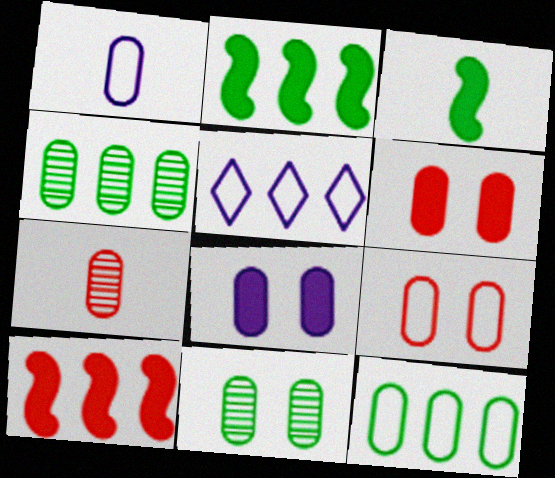[[1, 4, 6], 
[1, 9, 12], 
[4, 5, 10], 
[7, 8, 12], 
[8, 9, 11]]